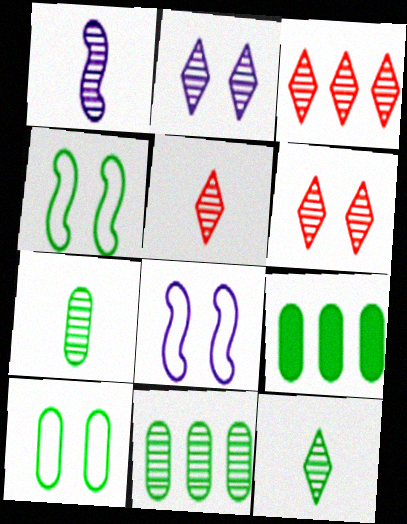[[1, 5, 7], 
[1, 6, 11], 
[2, 3, 12], 
[3, 5, 6], 
[4, 9, 12], 
[5, 8, 9], 
[7, 9, 10]]